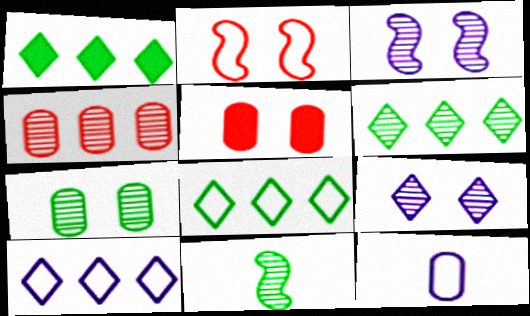[[1, 6, 8], 
[2, 8, 12], 
[4, 9, 11], 
[5, 10, 11], 
[6, 7, 11]]